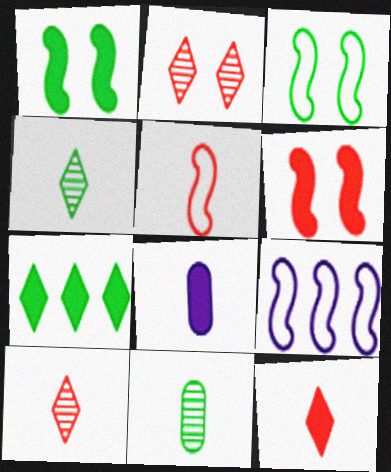[[3, 5, 9], 
[3, 7, 11], 
[4, 5, 8], 
[6, 7, 8]]